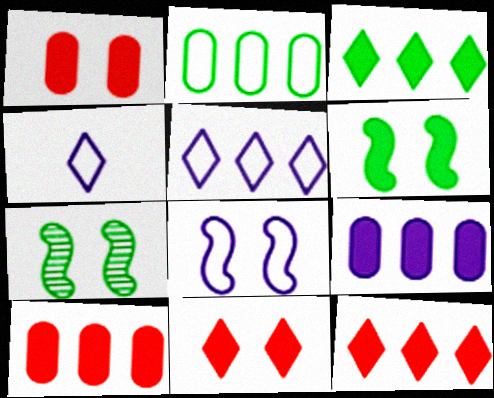[[4, 7, 10]]